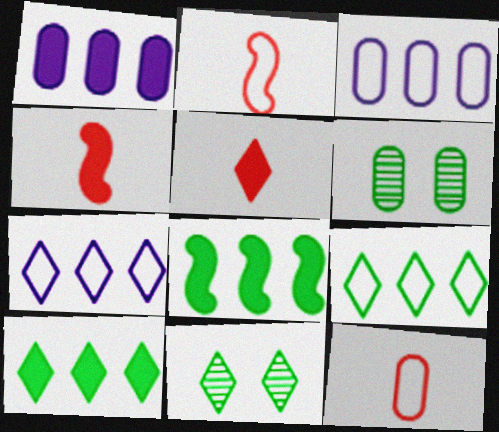[[1, 2, 11], 
[1, 6, 12], 
[3, 4, 11], 
[4, 6, 7], 
[5, 7, 11]]